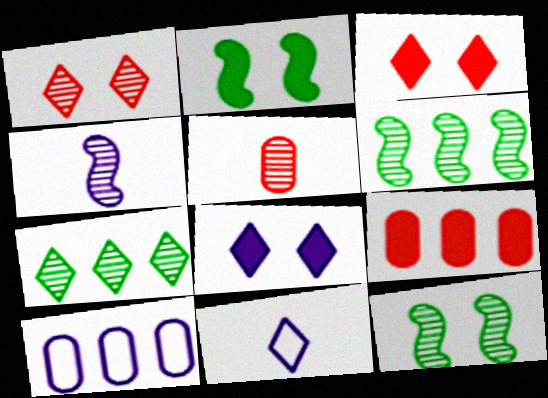[[3, 7, 11], 
[4, 8, 10], 
[9, 11, 12]]